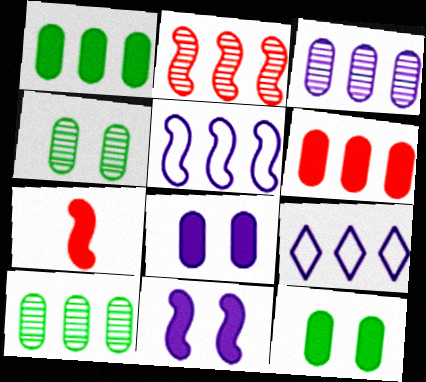[[1, 2, 9], 
[4, 7, 9]]